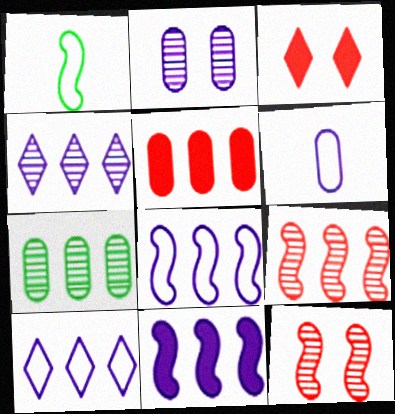[[1, 11, 12], 
[4, 7, 9]]